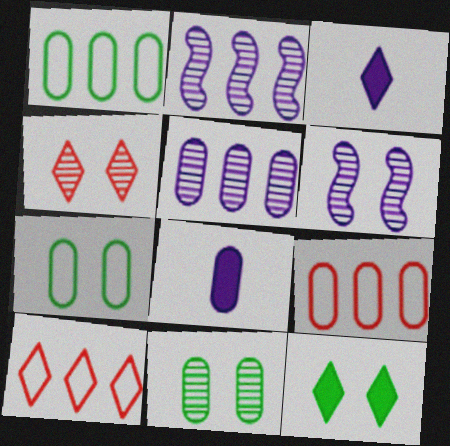[[4, 6, 11], 
[8, 9, 11]]